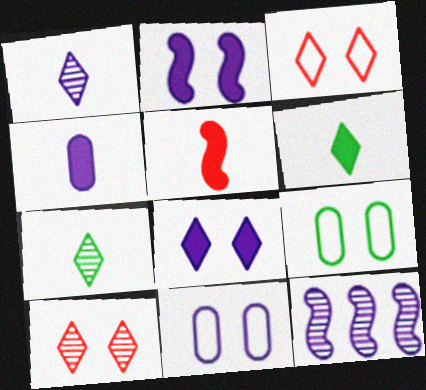[[2, 9, 10], 
[4, 5, 6]]